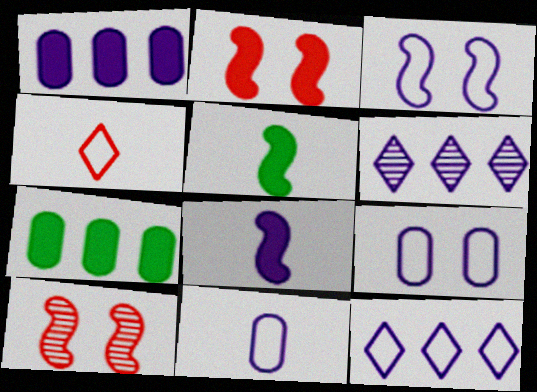[[3, 11, 12], 
[6, 8, 9]]